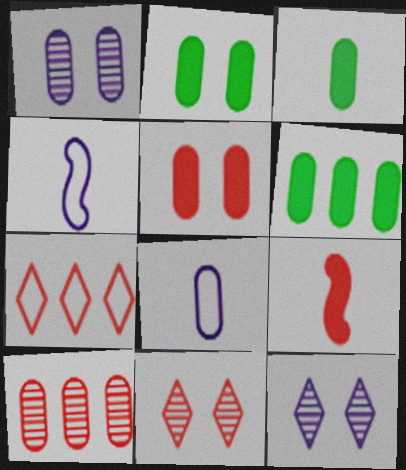[[2, 3, 6], 
[2, 8, 10], 
[4, 6, 11]]